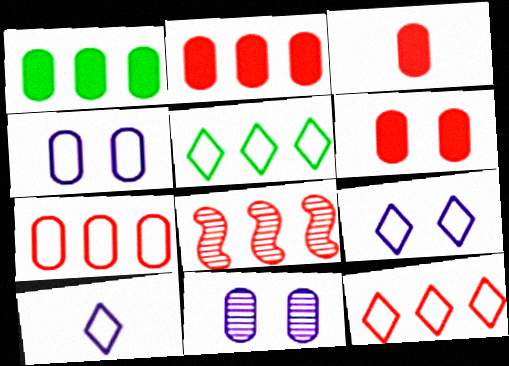[[2, 3, 6], 
[2, 8, 12]]